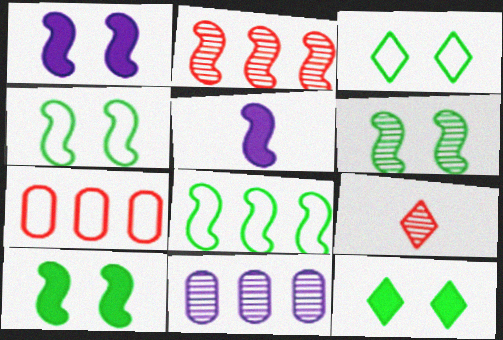[[2, 4, 5], 
[4, 6, 10], 
[6, 9, 11]]